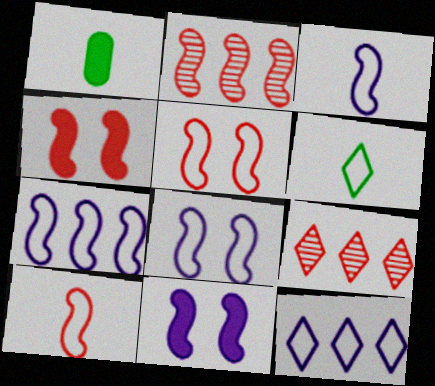[[1, 8, 9], 
[2, 4, 10], 
[3, 7, 8]]